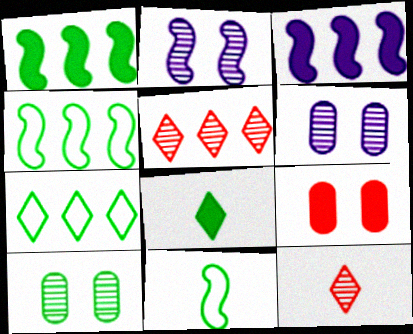[[3, 8, 9], 
[4, 8, 10]]